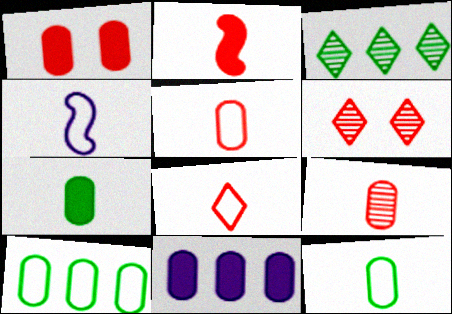[[1, 3, 4], 
[1, 7, 11], 
[2, 8, 9], 
[4, 8, 12]]